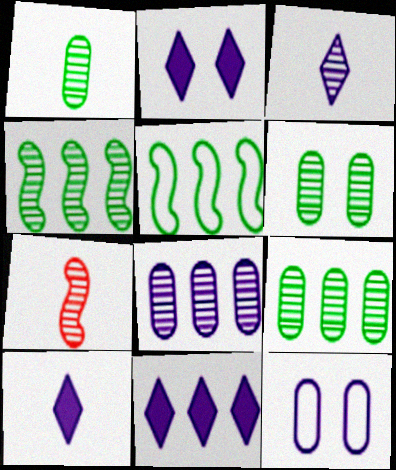[[1, 3, 7], 
[1, 6, 9], 
[2, 10, 11]]